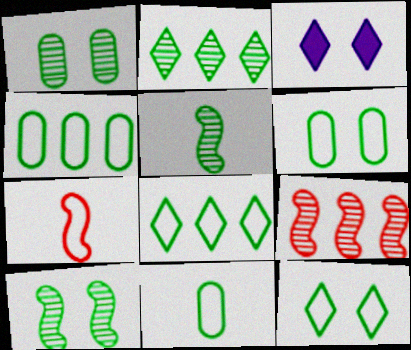[[1, 2, 5], 
[3, 9, 11], 
[4, 6, 11]]